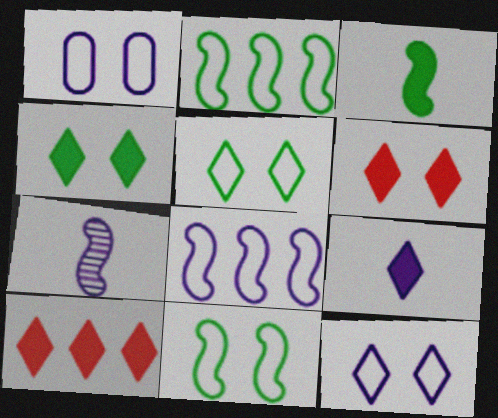[[4, 9, 10]]